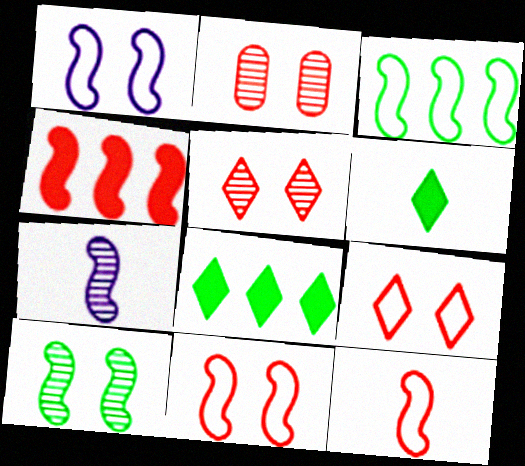[[1, 3, 12]]